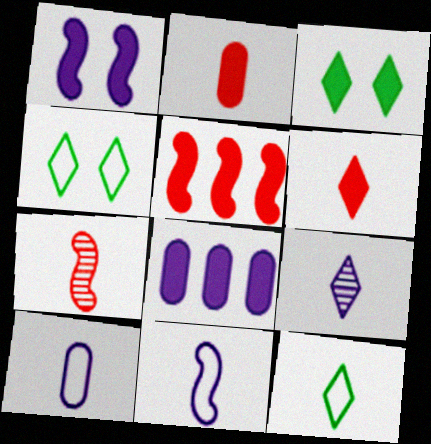[[4, 7, 8], 
[6, 9, 12]]